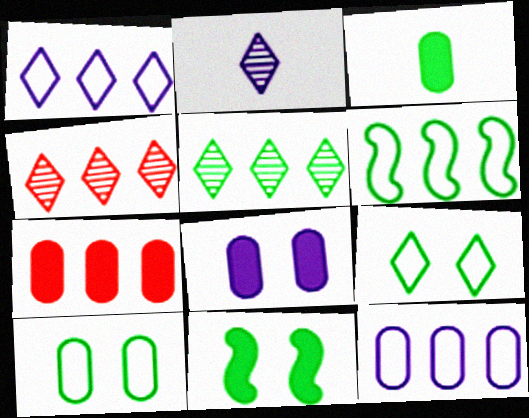[[3, 7, 8]]